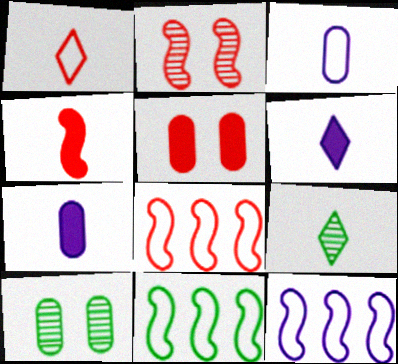[[1, 6, 9], 
[2, 4, 8], 
[3, 4, 9], 
[5, 9, 12], 
[6, 8, 10], 
[8, 11, 12]]